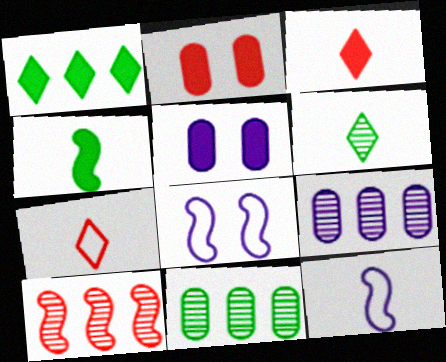[[2, 7, 10], 
[3, 8, 11], 
[4, 8, 10]]